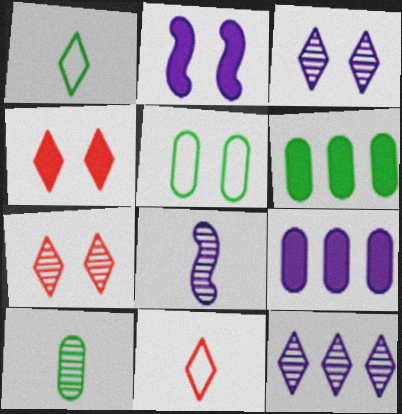[[1, 4, 12], 
[2, 5, 7], 
[5, 6, 10]]